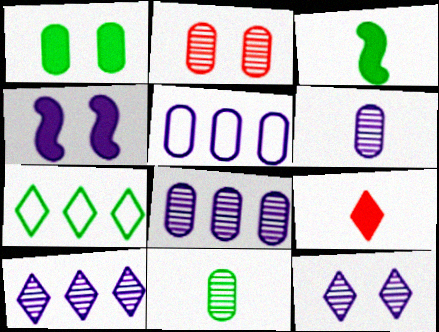[[2, 8, 11], 
[7, 9, 12]]